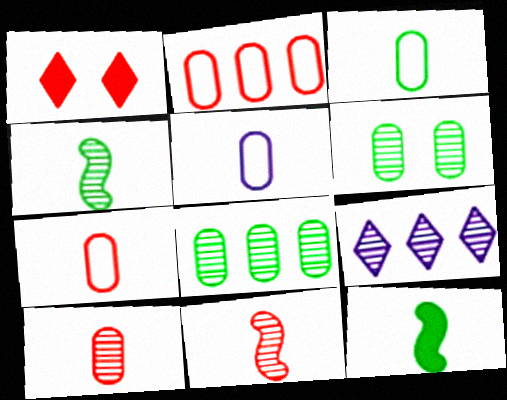[[1, 2, 11], 
[3, 5, 7], 
[6, 9, 11]]